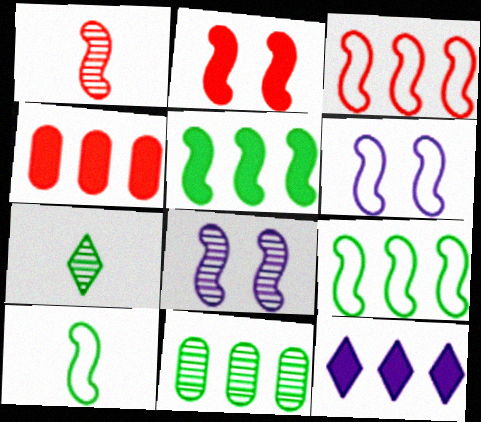[[1, 2, 3], 
[1, 5, 6], 
[3, 6, 10], 
[3, 11, 12], 
[4, 5, 12], 
[4, 6, 7]]